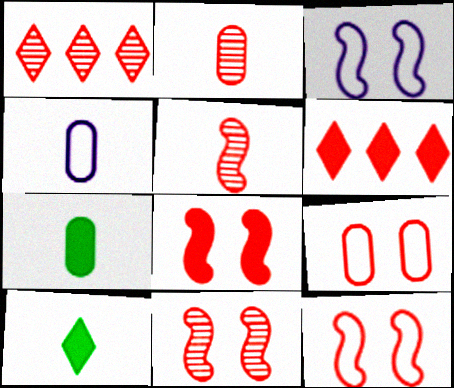[[1, 2, 11], 
[1, 3, 7], 
[2, 4, 7], 
[2, 6, 12], 
[4, 5, 10], 
[5, 6, 9], 
[8, 11, 12]]